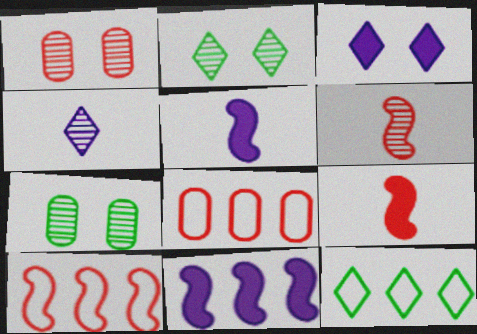[[1, 5, 12], 
[2, 5, 8]]